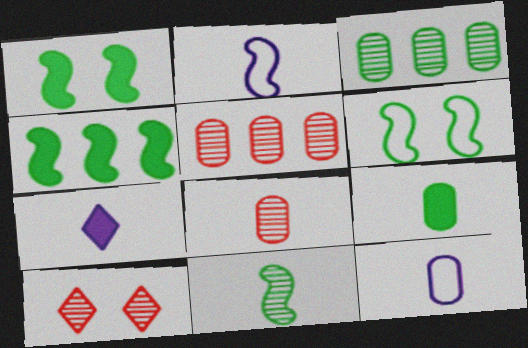[[4, 6, 11], 
[4, 10, 12], 
[5, 6, 7], 
[8, 9, 12]]